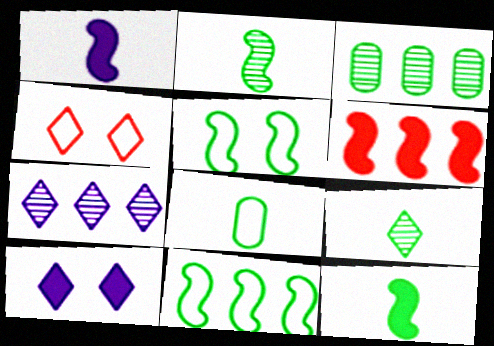[[1, 3, 4], 
[8, 9, 12]]